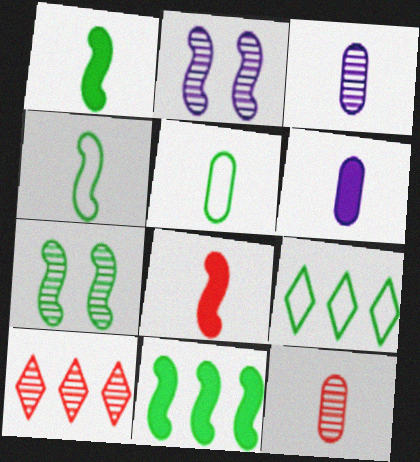[[3, 7, 10], 
[4, 7, 11], 
[5, 6, 12]]